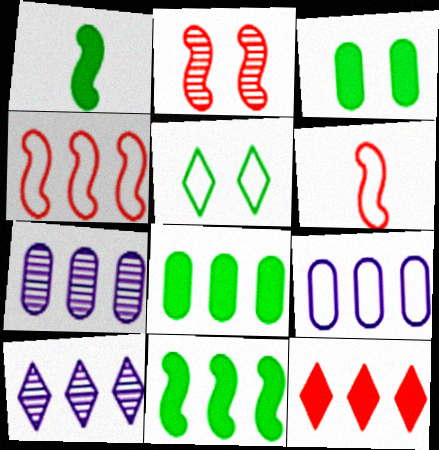[[3, 6, 10], 
[4, 8, 10], 
[5, 6, 9]]